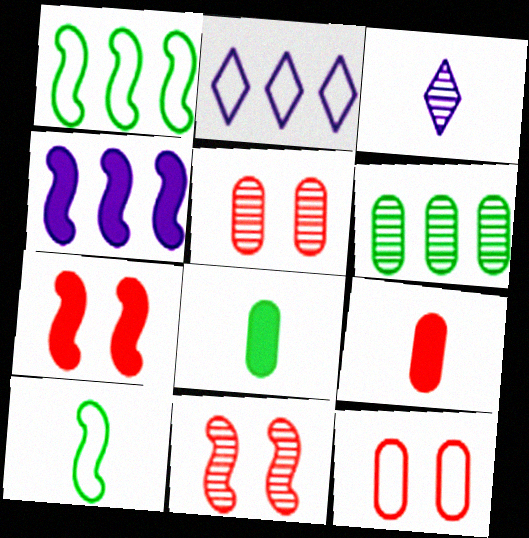[[2, 8, 11], 
[2, 10, 12], 
[3, 6, 11], 
[3, 9, 10], 
[4, 10, 11]]